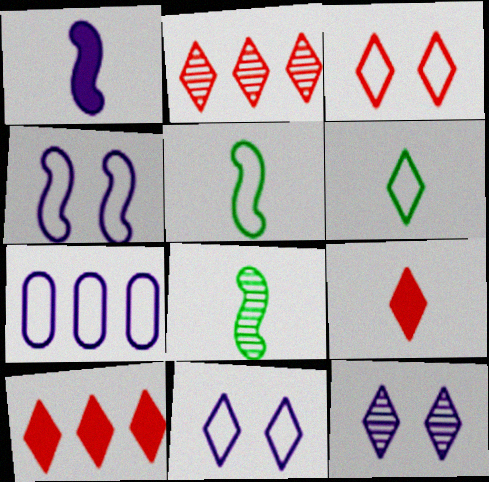[[1, 7, 12], 
[2, 3, 9], 
[3, 5, 7], 
[6, 10, 12]]